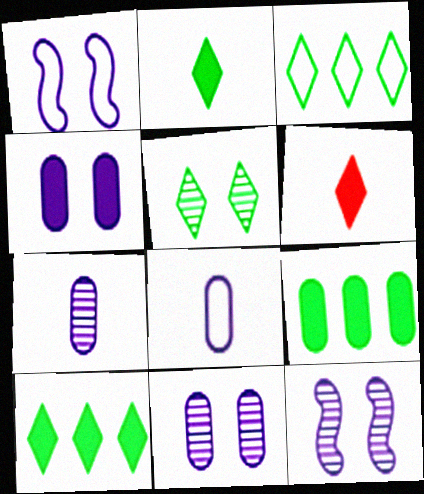[[2, 3, 5]]